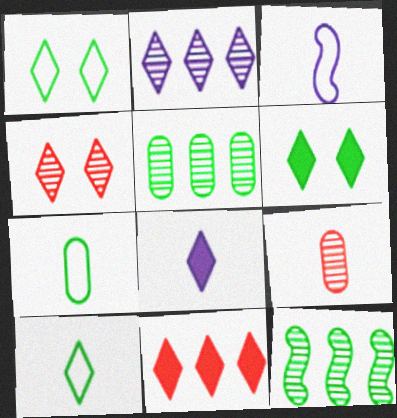[[6, 7, 12], 
[6, 8, 11]]